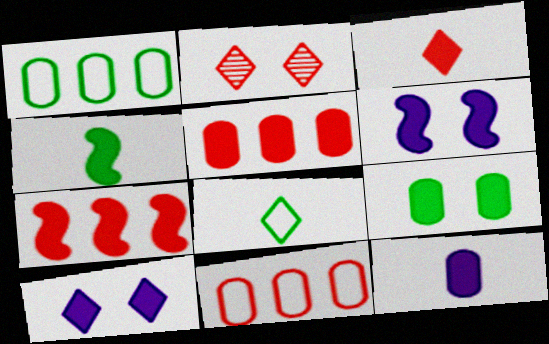[[3, 4, 12], 
[4, 5, 10], 
[4, 6, 7], 
[5, 9, 12]]